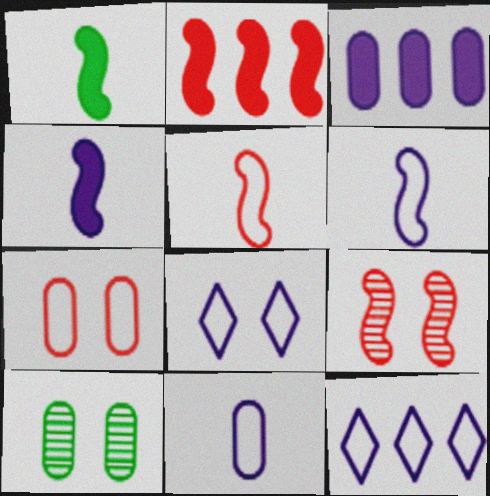[[2, 5, 9]]